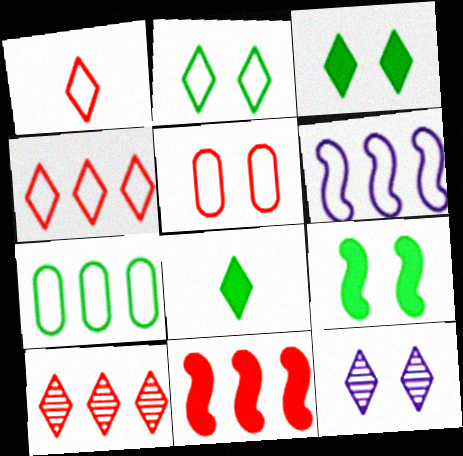[[4, 6, 7], 
[4, 8, 12], 
[5, 9, 12]]